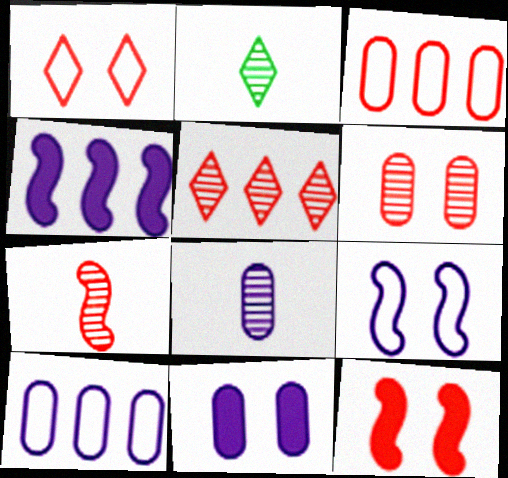[[1, 6, 12], 
[2, 7, 8], 
[2, 10, 12], 
[5, 6, 7], 
[8, 10, 11]]